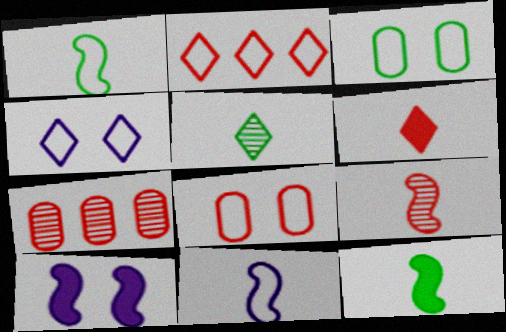[[2, 3, 11], 
[4, 7, 12], 
[9, 11, 12]]